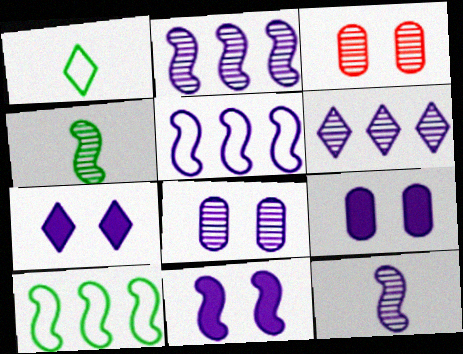[[3, 4, 6], 
[5, 11, 12], 
[6, 8, 12], 
[7, 9, 11]]